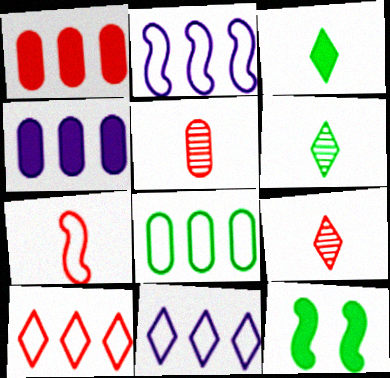[[2, 8, 10], 
[5, 11, 12], 
[6, 8, 12]]